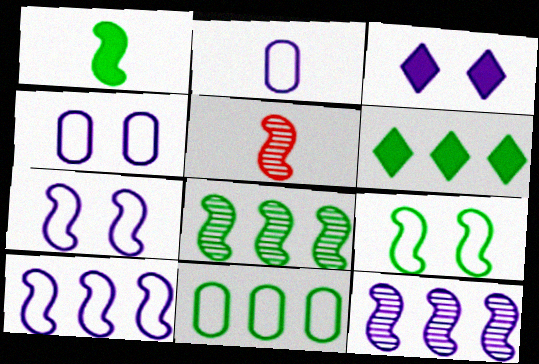[[1, 8, 9], 
[2, 3, 12], 
[3, 5, 11], 
[4, 5, 6], 
[6, 8, 11]]